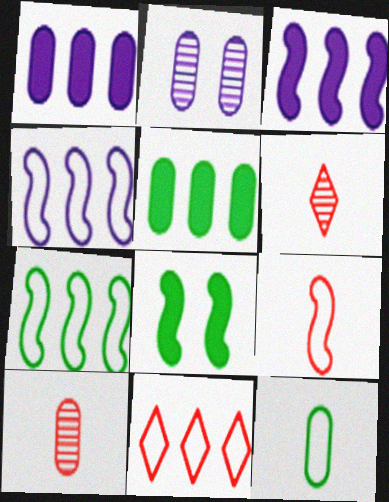[]